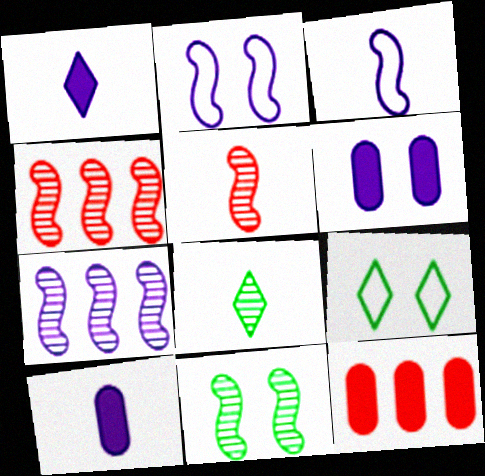[[2, 8, 12], 
[4, 9, 10], 
[5, 7, 11]]